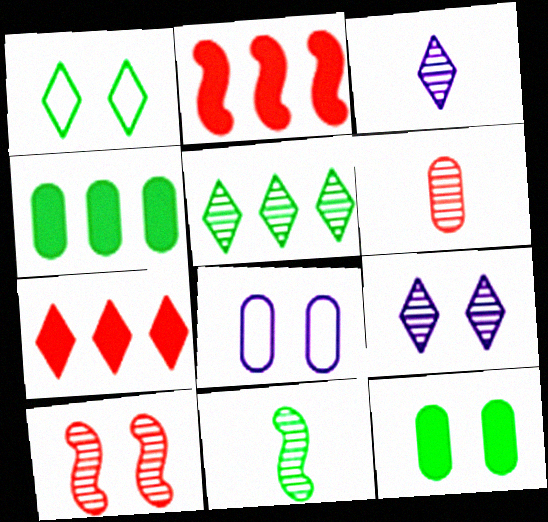[[1, 3, 7], 
[1, 4, 11], 
[3, 6, 11], 
[4, 6, 8], 
[7, 8, 11]]